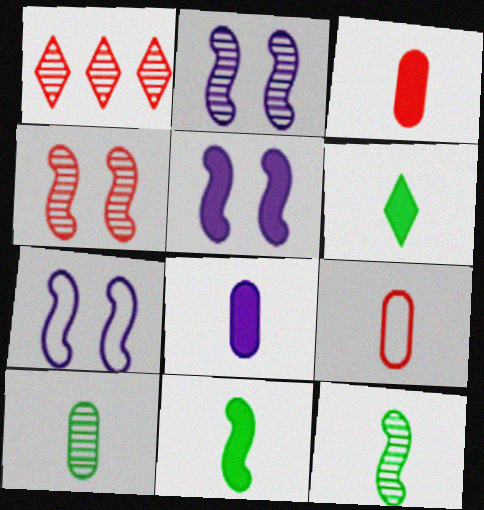[[1, 2, 10], 
[2, 5, 7], 
[8, 9, 10]]